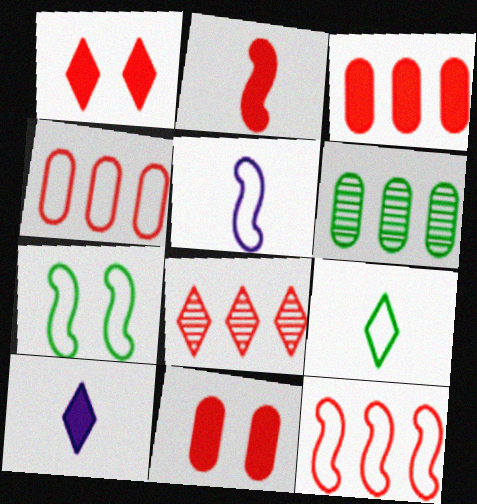[[1, 2, 3], 
[1, 5, 6], 
[3, 8, 12], 
[5, 7, 12]]